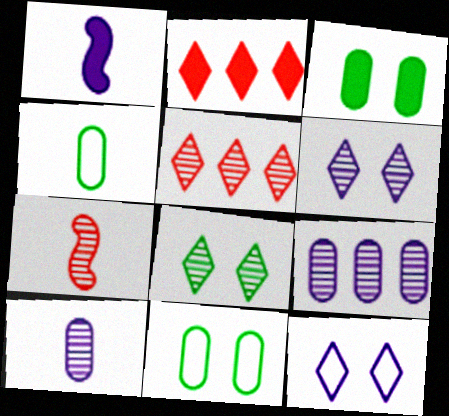[[1, 2, 3], 
[1, 5, 11], 
[1, 9, 12], 
[7, 8, 9]]